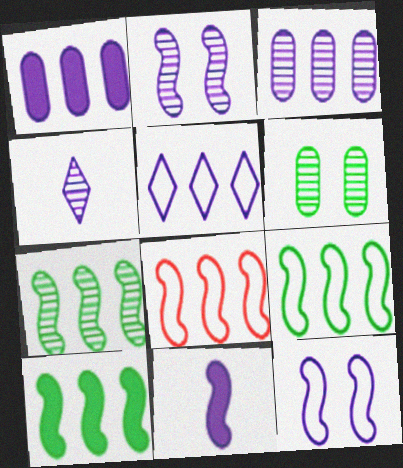[[1, 4, 12], 
[2, 3, 4], 
[7, 9, 10]]